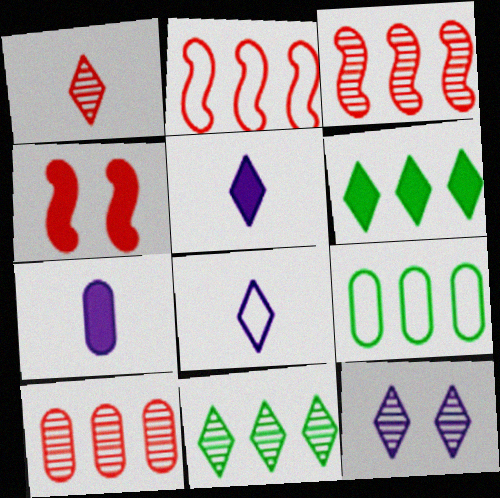[[1, 11, 12], 
[4, 6, 7]]